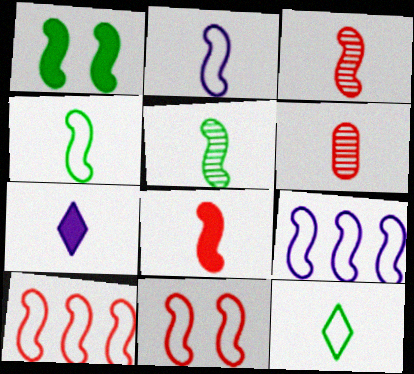[[1, 3, 9], 
[2, 5, 8], 
[4, 6, 7], 
[4, 9, 11]]